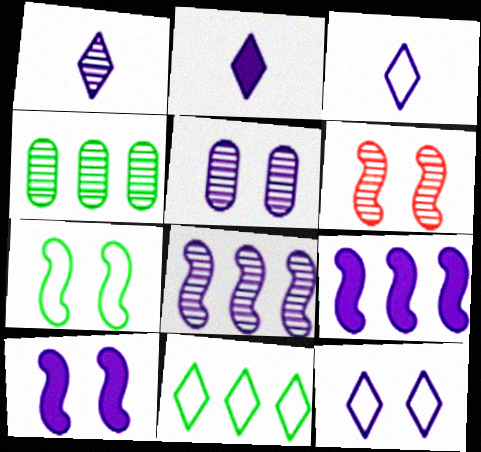[[1, 2, 3], 
[1, 4, 6], 
[1, 5, 8], 
[3, 5, 9], 
[5, 10, 12], 
[6, 7, 10]]